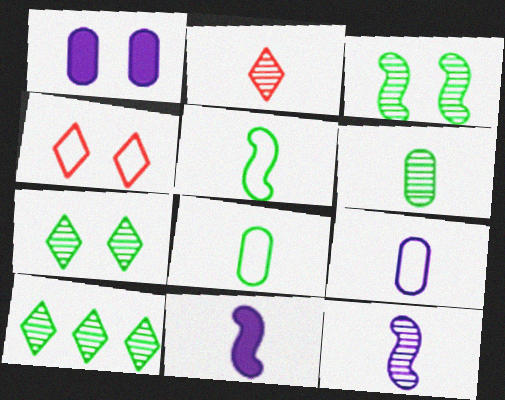[[1, 3, 4], 
[2, 6, 12], 
[2, 8, 11], 
[3, 6, 10]]